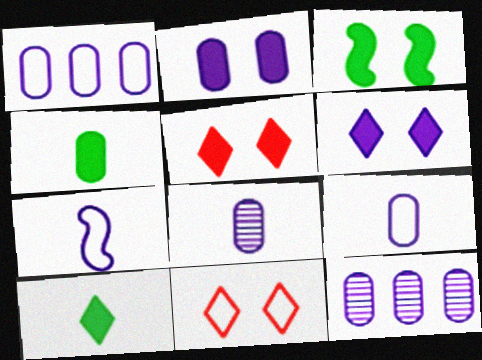[[1, 2, 8], 
[2, 3, 5], 
[2, 9, 12], 
[6, 7, 12]]